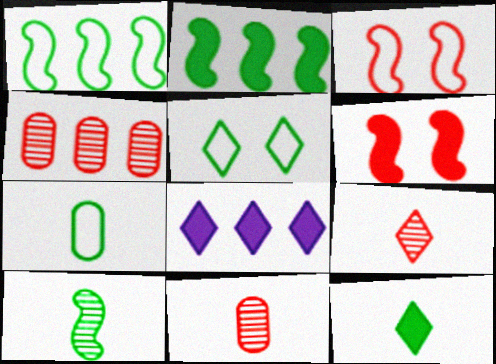[[1, 4, 8], 
[1, 5, 7], 
[5, 8, 9], 
[7, 10, 12]]